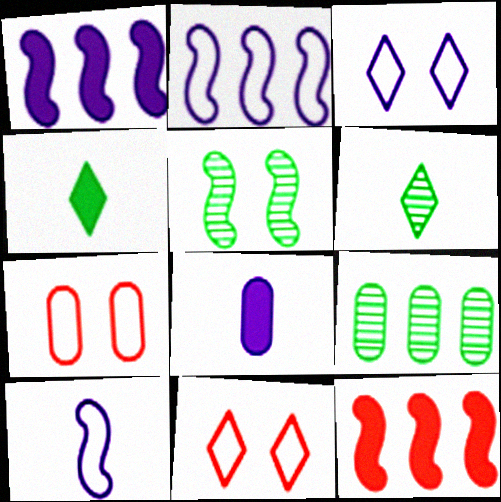[[1, 6, 7], 
[5, 6, 9], 
[5, 10, 12], 
[7, 8, 9]]